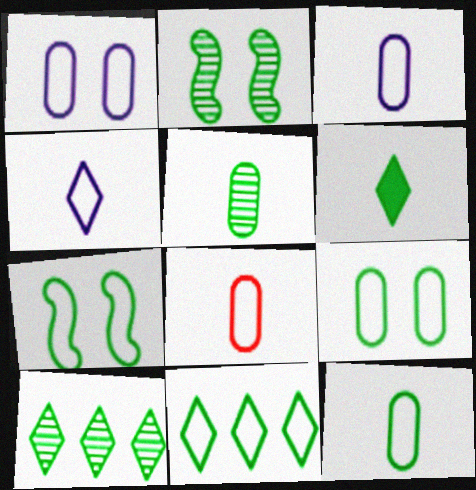[[2, 5, 10], 
[3, 8, 12], 
[7, 11, 12]]